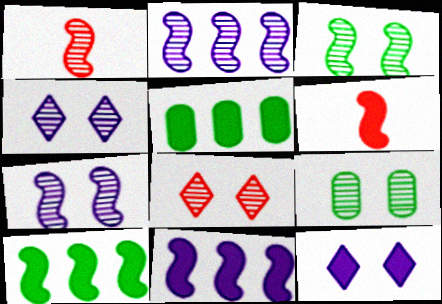[[1, 2, 3], 
[5, 6, 12], 
[7, 8, 9]]